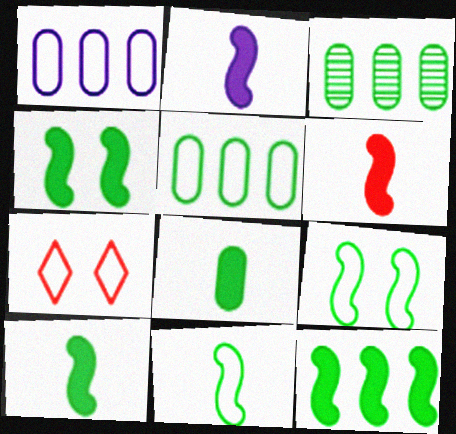[[1, 7, 11], 
[2, 3, 7], 
[2, 6, 10], 
[4, 10, 12]]